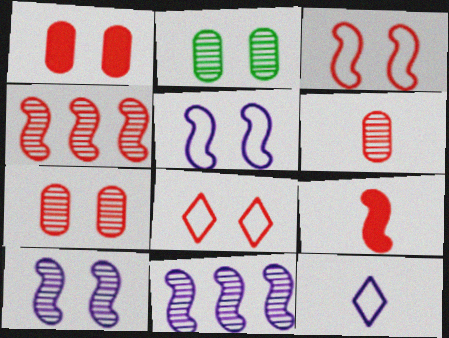[[3, 4, 9]]